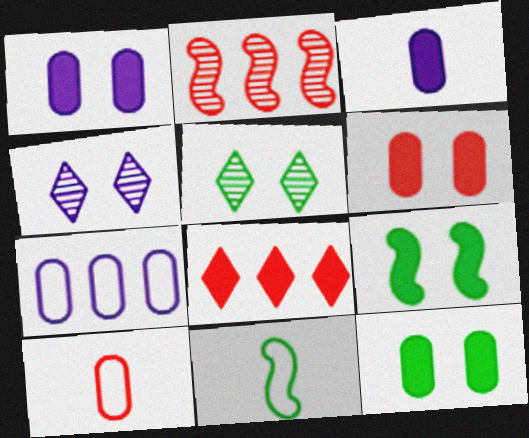[[1, 6, 12], 
[3, 8, 9]]